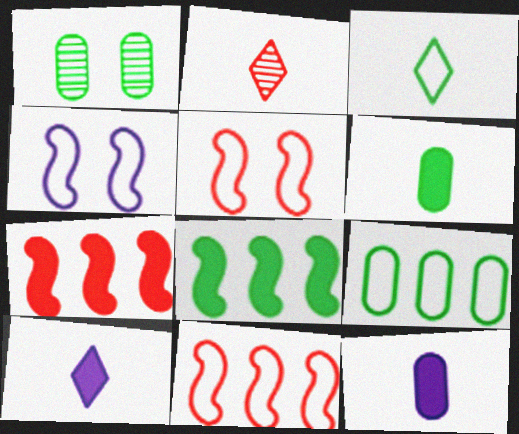[[1, 3, 8], 
[1, 6, 9], 
[1, 10, 11], 
[2, 3, 10]]